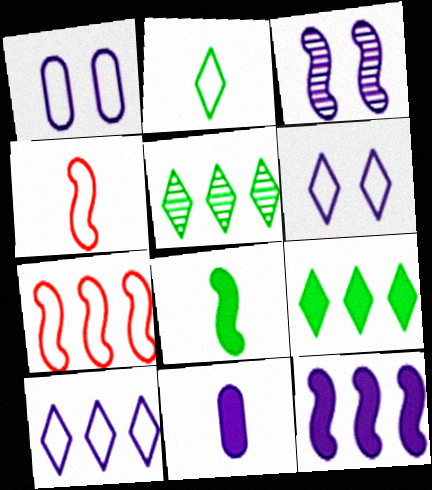[[1, 2, 7], 
[3, 7, 8], 
[3, 10, 11]]